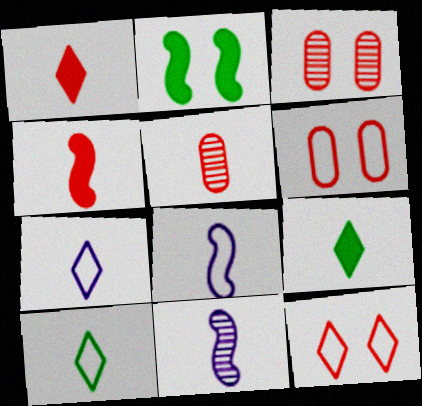[[5, 8, 9]]